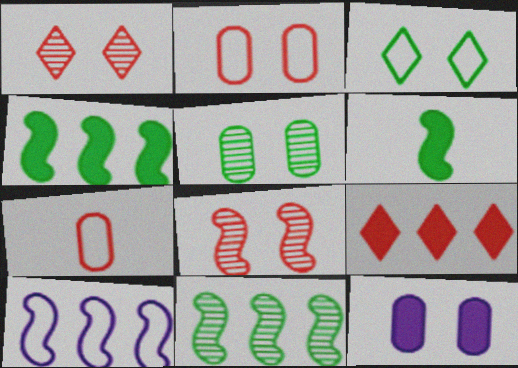[[2, 5, 12], 
[3, 7, 10], 
[3, 8, 12], 
[6, 8, 10], 
[6, 9, 12], 
[7, 8, 9]]